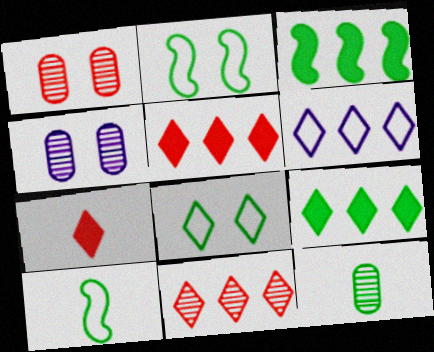[[2, 9, 12], 
[3, 8, 12], 
[4, 5, 10], 
[6, 9, 11]]